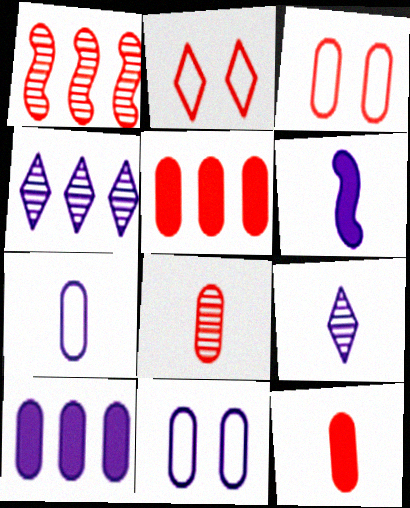[[1, 2, 12], 
[3, 5, 8], 
[4, 6, 11], 
[6, 7, 9]]